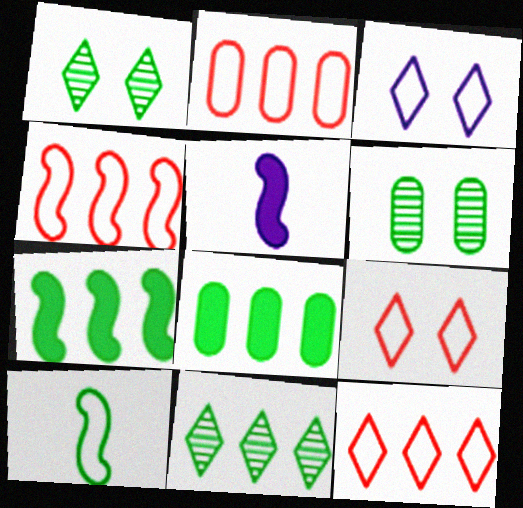[[1, 2, 5], 
[1, 8, 10], 
[2, 3, 10], 
[2, 4, 12], 
[5, 6, 12]]